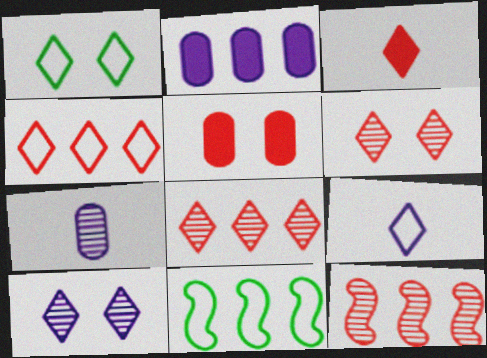[[1, 4, 9], 
[2, 8, 11], 
[3, 4, 6]]